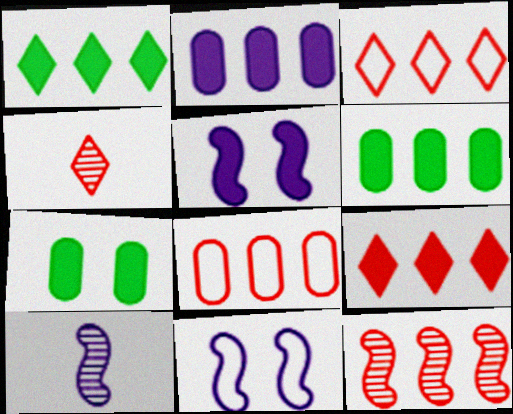[[3, 7, 10], 
[4, 6, 11], 
[8, 9, 12]]